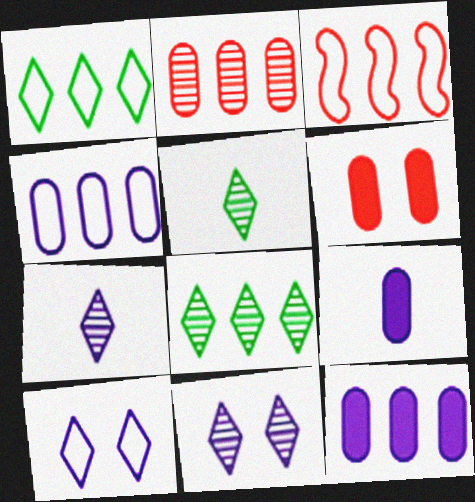[[1, 3, 4], 
[3, 8, 12]]